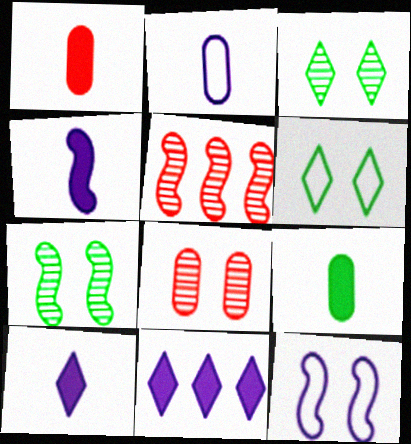[]